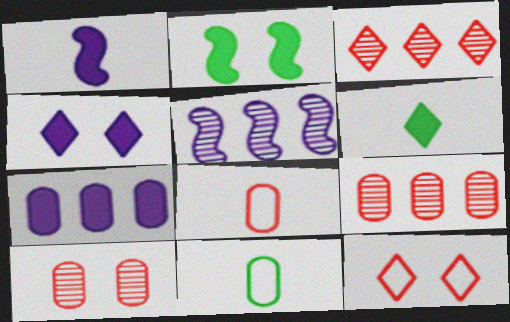[[1, 4, 7], 
[7, 10, 11]]